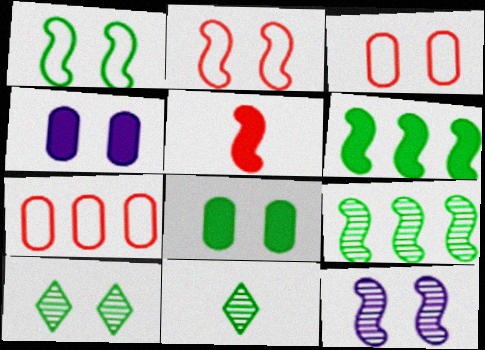[[1, 8, 10], 
[2, 4, 10]]